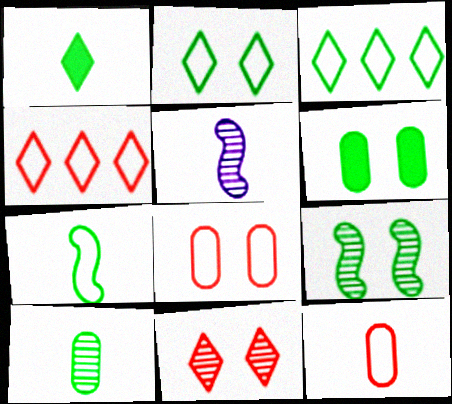[[1, 5, 12], 
[1, 7, 10], 
[2, 6, 9], 
[4, 5, 6]]